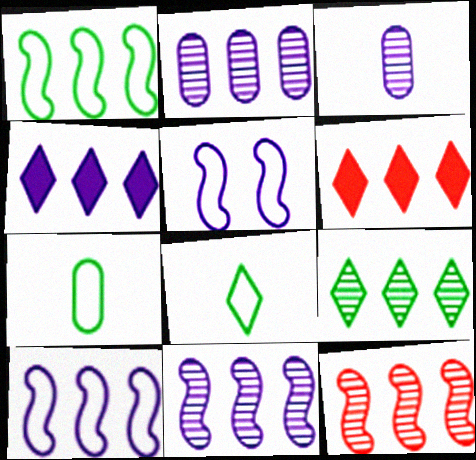[[1, 2, 6], 
[2, 4, 10], 
[2, 9, 12], 
[3, 4, 5]]